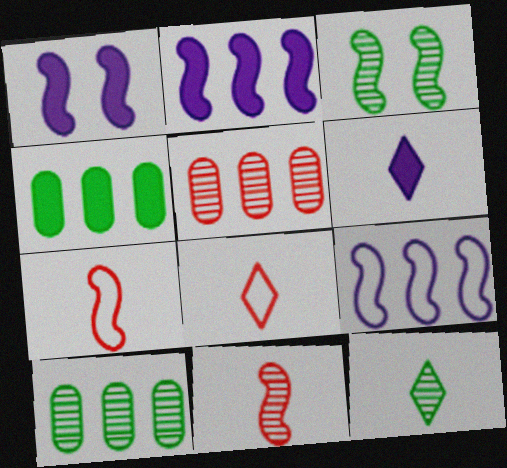[[1, 8, 10], 
[2, 3, 7], 
[3, 10, 12], 
[6, 8, 12]]